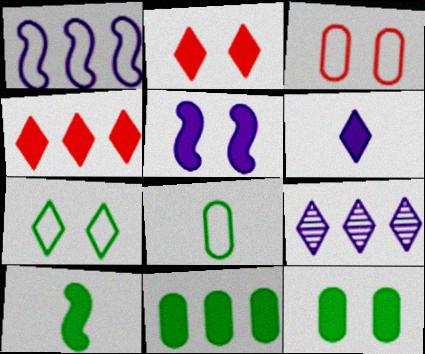[[2, 5, 12], 
[3, 9, 10]]